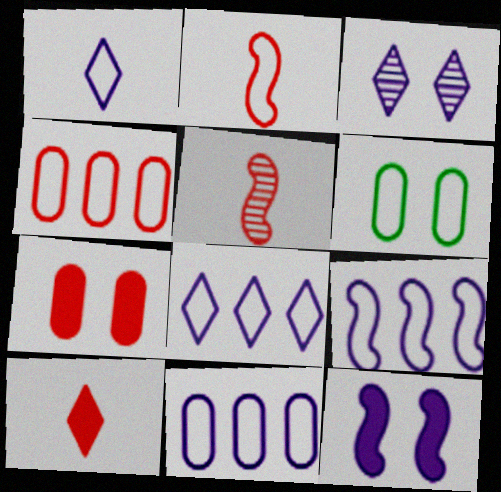[[2, 6, 8], 
[8, 9, 11]]